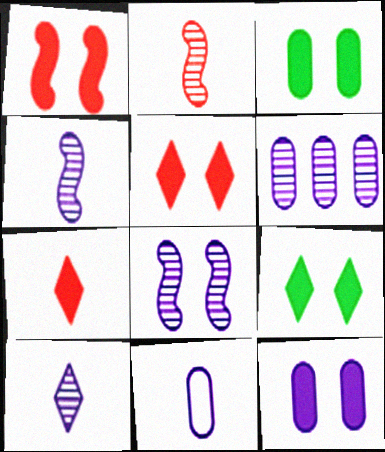[[1, 9, 12], 
[6, 8, 10], 
[6, 11, 12]]